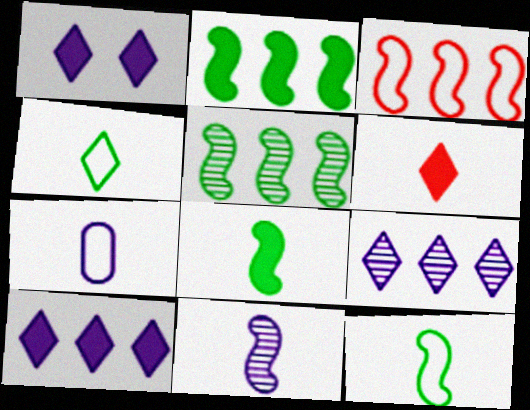[]